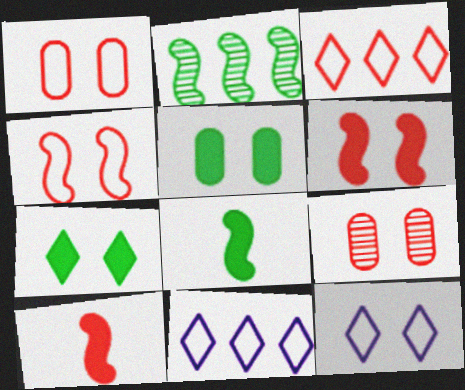[[3, 9, 10], 
[8, 9, 11]]